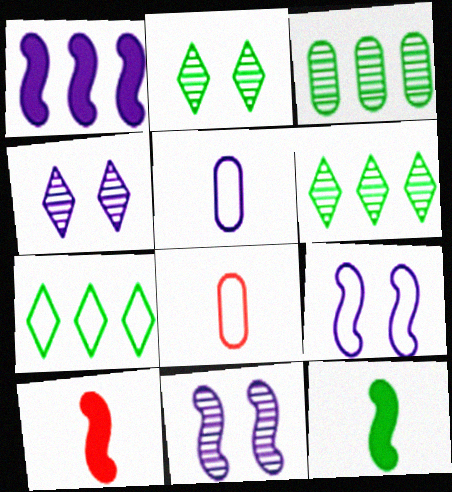[[1, 2, 8], 
[1, 4, 5], 
[7, 8, 9]]